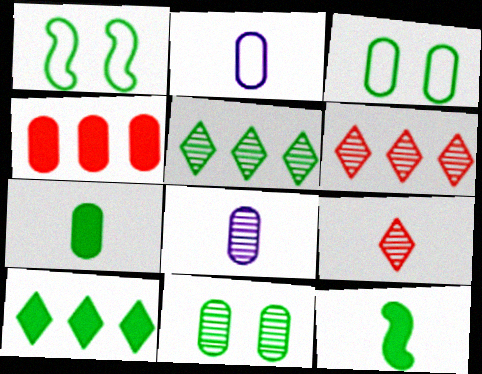[[1, 5, 7], 
[2, 4, 11], 
[2, 9, 12], 
[3, 4, 8], 
[3, 5, 12]]